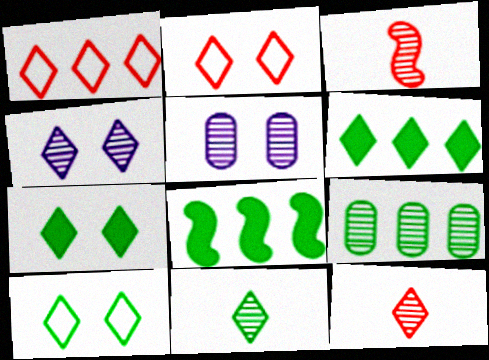[[2, 4, 7], 
[3, 4, 9], 
[6, 10, 11]]